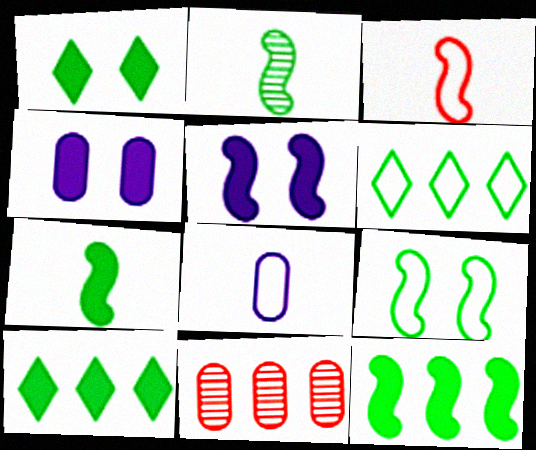[[2, 9, 12]]